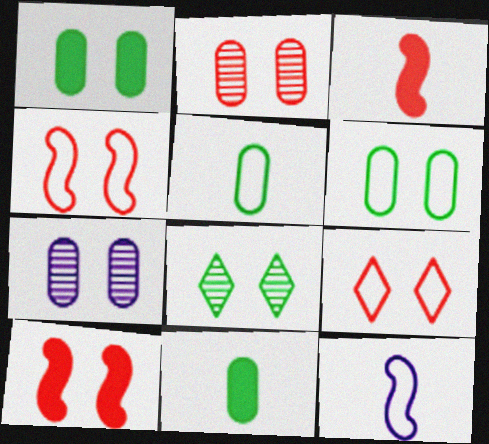[[2, 9, 10]]